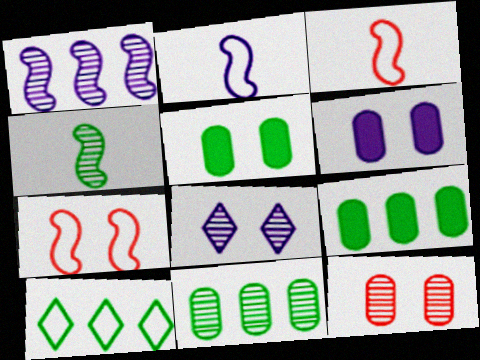[[3, 8, 9], 
[4, 5, 10], 
[5, 7, 8]]